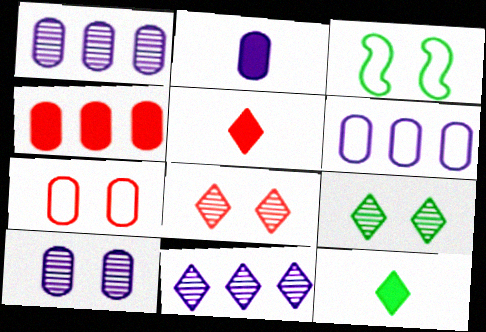[[1, 3, 5], 
[2, 6, 10]]